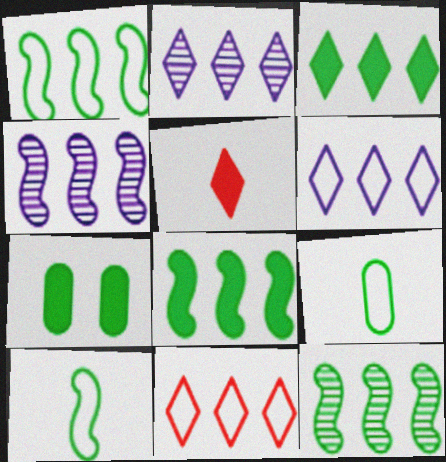[[1, 8, 12], 
[2, 3, 11]]